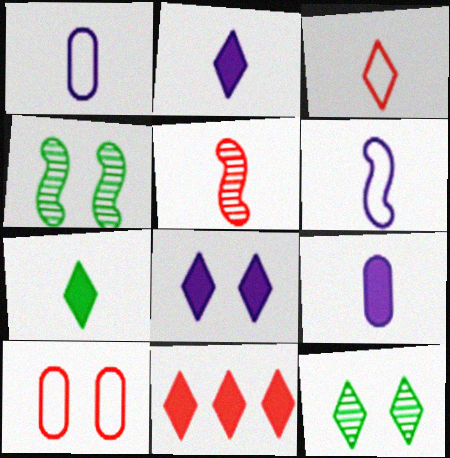[[1, 4, 11], 
[1, 5, 7], 
[4, 8, 10], 
[5, 10, 11], 
[7, 8, 11]]